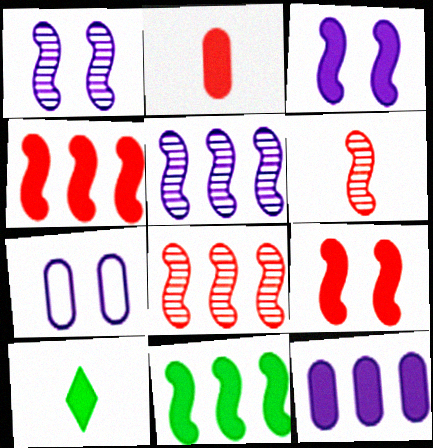[[7, 8, 10], 
[9, 10, 12]]